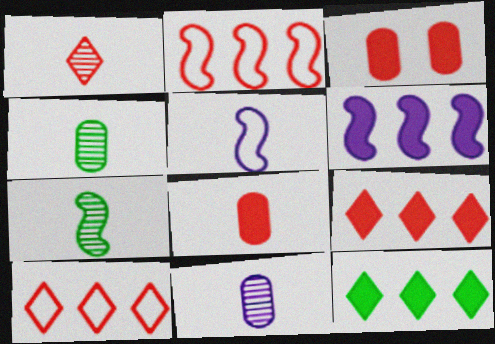[[1, 2, 3], 
[1, 7, 11]]